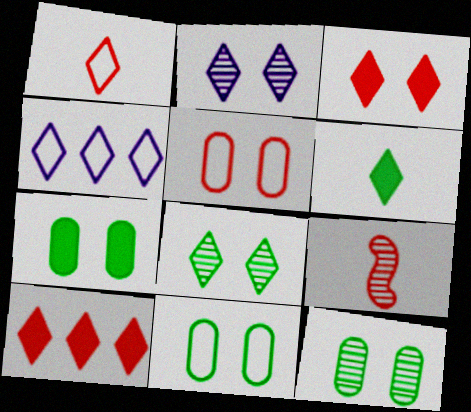[[4, 7, 9], 
[5, 9, 10], 
[7, 11, 12]]